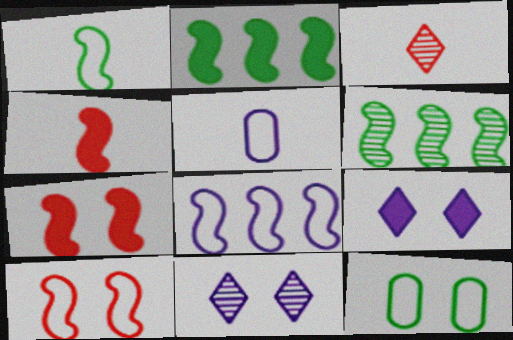[[1, 8, 10], 
[7, 11, 12]]